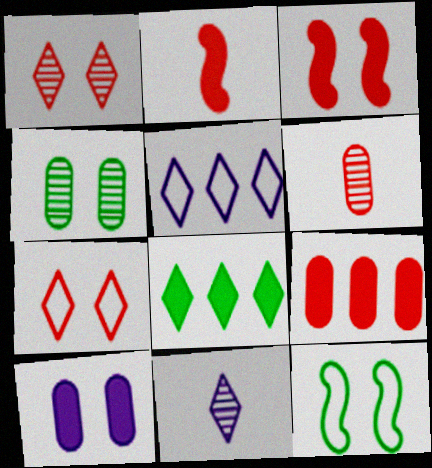[[1, 10, 12], 
[2, 4, 5], 
[2, 8, 10], 
[7, 8, 11], 
[9, 11, 12]]